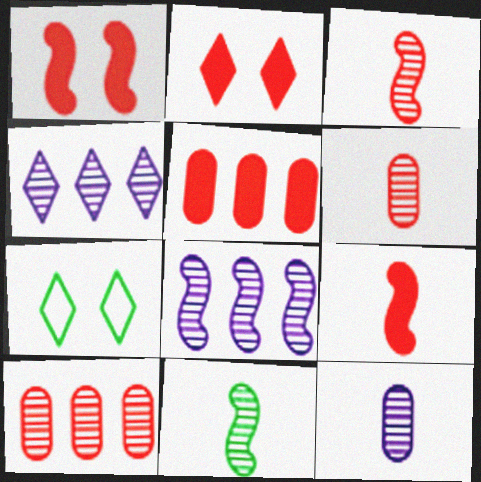[[2, 5, 9]]